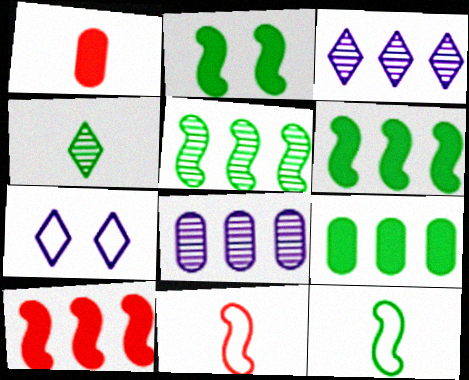[[1, 5, 7], 
[2, 5, 12]]